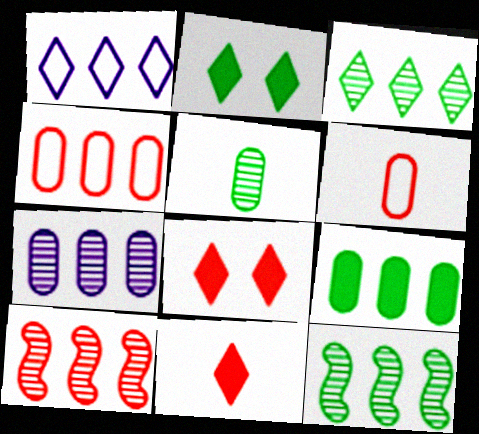[[1, 9, 10], 
[3, 7, 10], 
[4, 7, 9], 
[6, 8, 10]]